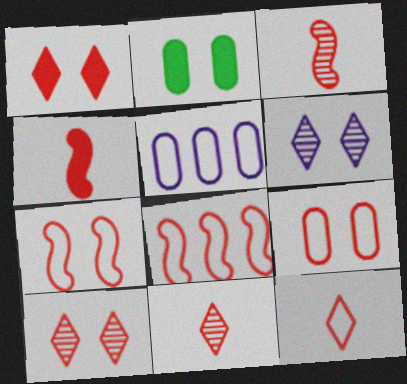[[2, 6, 7], 
[8, 9, 12]]